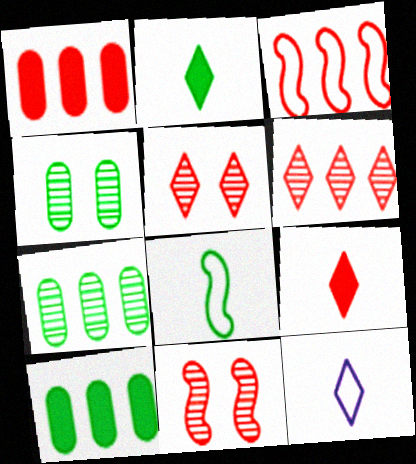[[1, 3, 6], 
[10, 11, 12]]